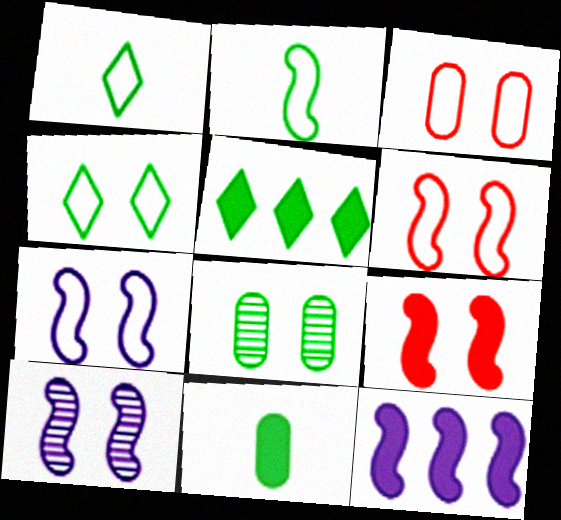[[2, 5, 8], 
[3, 4, 7]]